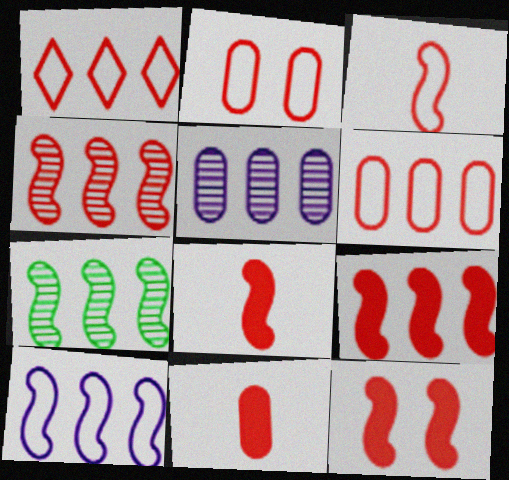[[1, 2, 3], 
[3, 4, 12], 
[7, 9, 10], 
[8, 9, 12]]